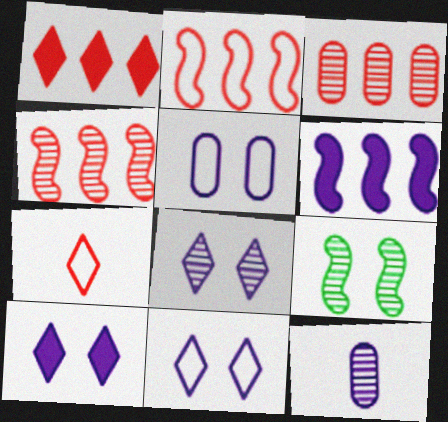[[1, 2, 3], 
[6, 11, 12], 
[8, 10, 11]]